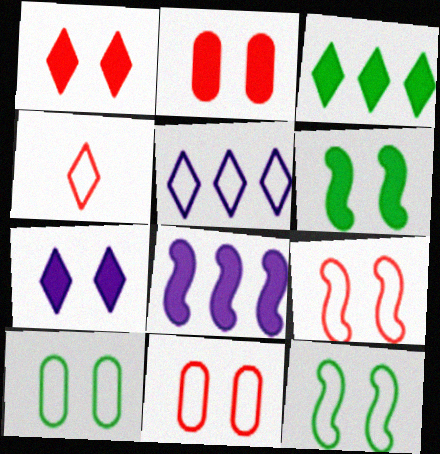[[2, 6, 7]]